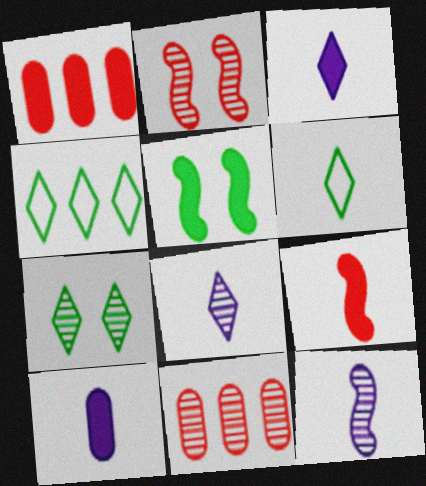[[1, 3, 5], 
[2, 4, 10], 
[7, 11, 12]]